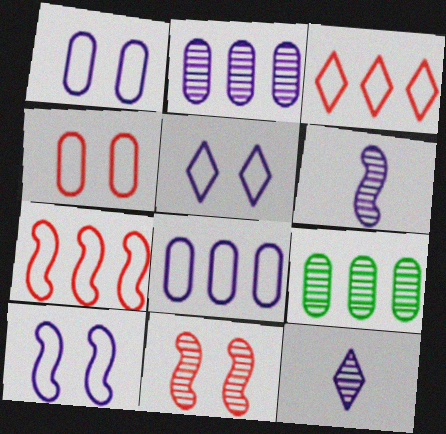[[1, 5, 10], 
[9, 11, 12]]